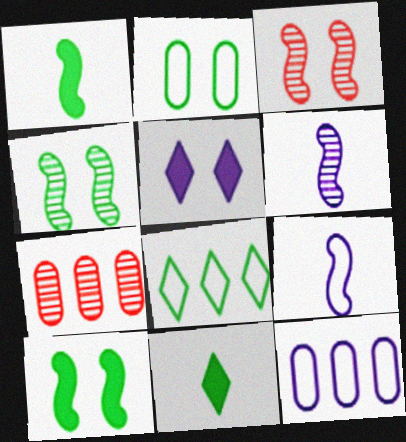[[2, 3, 5], 
[3, 11, 12], 
[5, 6, 12]]